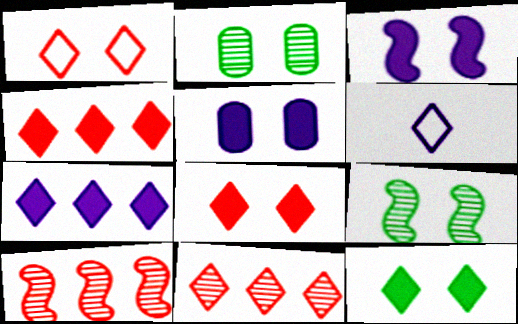[[1, 2, 3], 
[1, 5, 9], 
[6, 11, 12]]